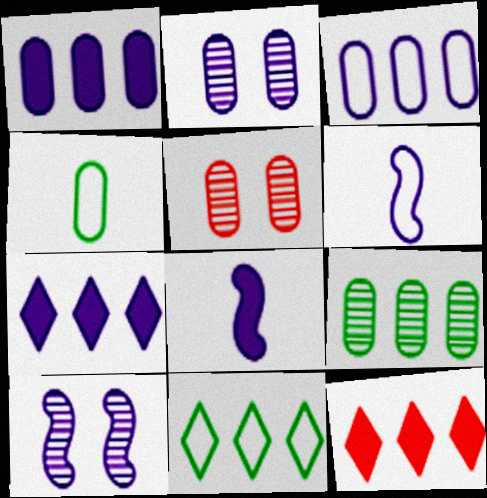[[1, 4, 5], 
[2, 6, 7], 
[4, 10, 12], 
[5, 8, 11]]